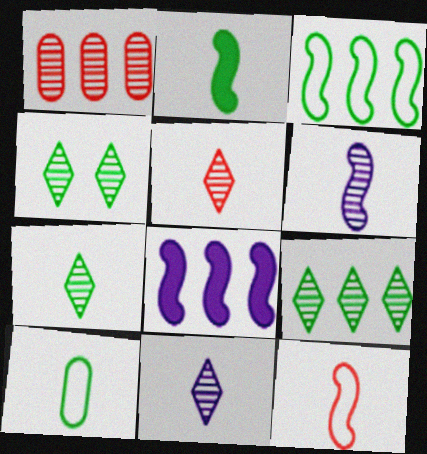[[1, 4, 6], 
[2, 6, 12], 
[2, 7, 10], 
[4, 7, 9], 
[5, 7, 11]]